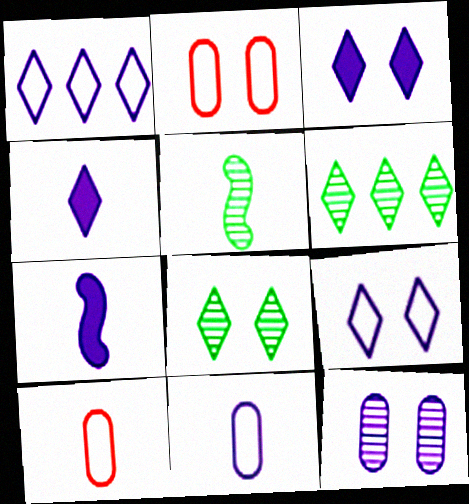[[1, 7, 12], 
[2, 6, 7], 
[4, 5, 10]]